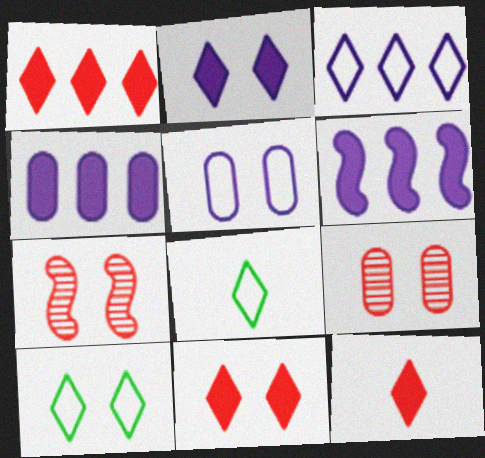[[1, 11, 12], 
[4, 7, 8], 
[6, 8, 9]]